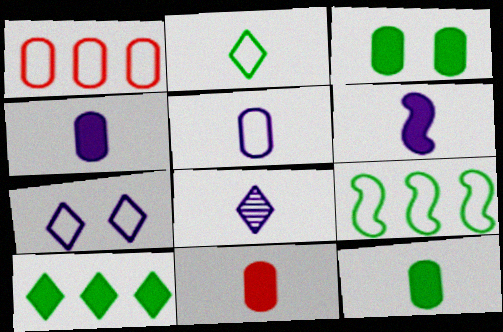[[4, 11, 12], 
[5, 6, 8]]